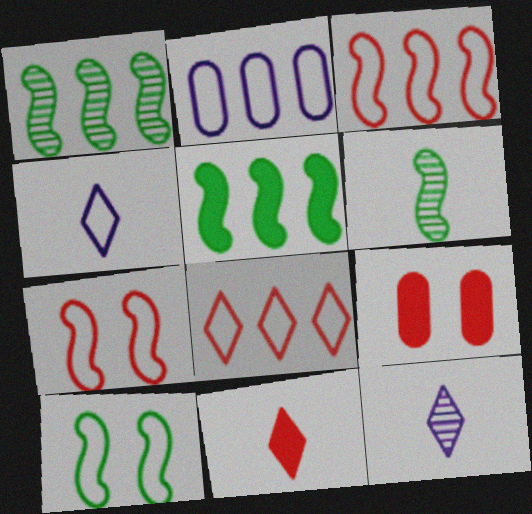[[1, 4, 9], 
[5, 6, 10]]